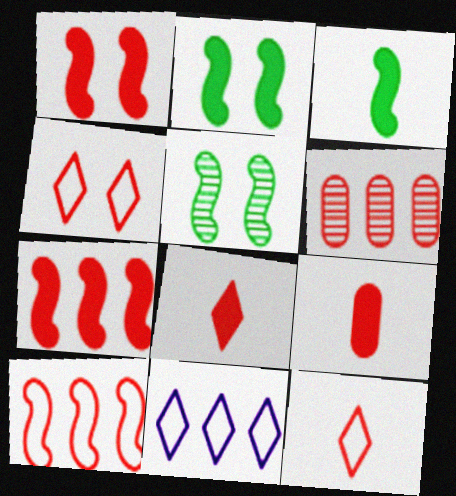[[1, 6, 12], 
[5, 9, 11]]